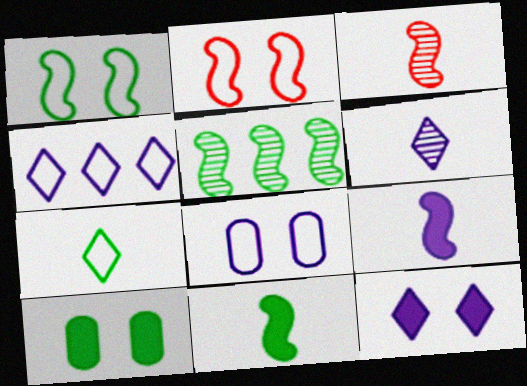[[1, 5, 11], 
[2, 5, 9], 
[3, 4, 10], 
[4, 6, 12], 
[5, 7, 10]]